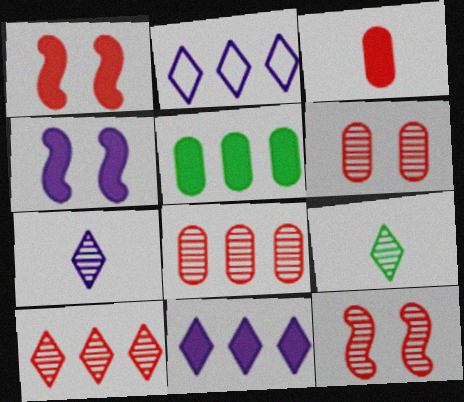[]